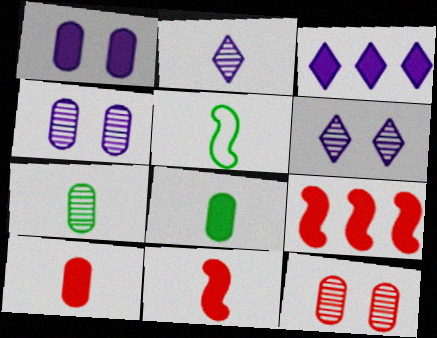[[2, 5, 10], 
[3, 5, 12]]